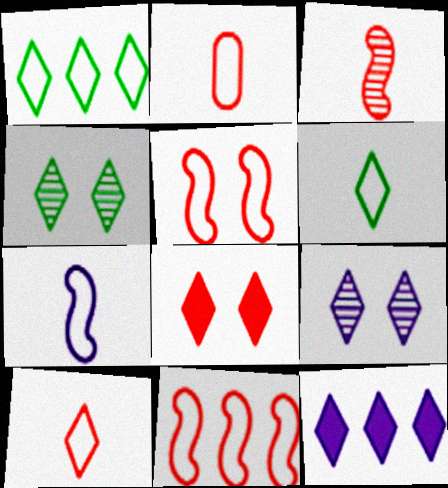[[2, 6, 7], 
[4, 10, 12]]